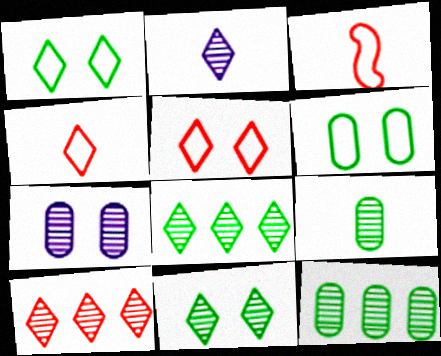[[2, 10, 11]]